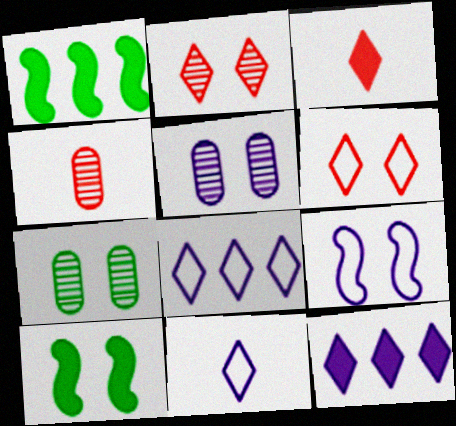[[4, 8, 10], 
[5, 6, 10]]